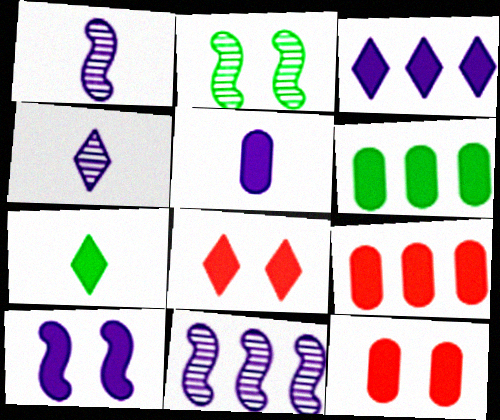[[3, 5, 10], 
[3, 7, 8], 
[5, 6, 12], 
[7, 9, 10]]